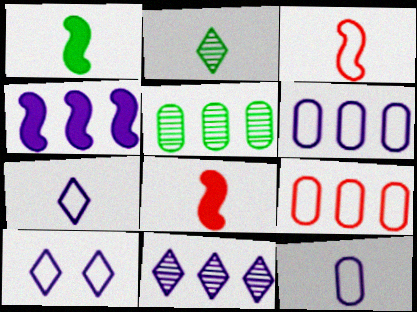[[2, 8, 12], 
[4, 6, 11], 
[5, 8, 10]]